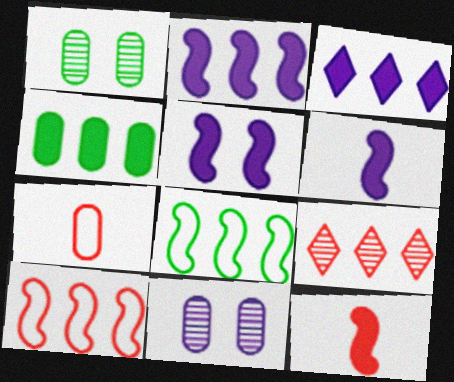[[2, 5, 6], 
[4, 7, 11]]